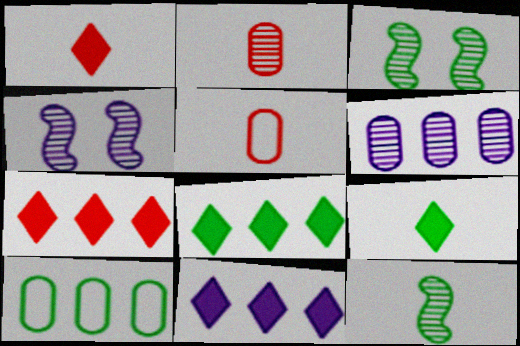[[1, 4, 10], 
[3, 5, 11], 
[3, 9, 10], 
[4, 5, 8], 
[7, 8, 11]]